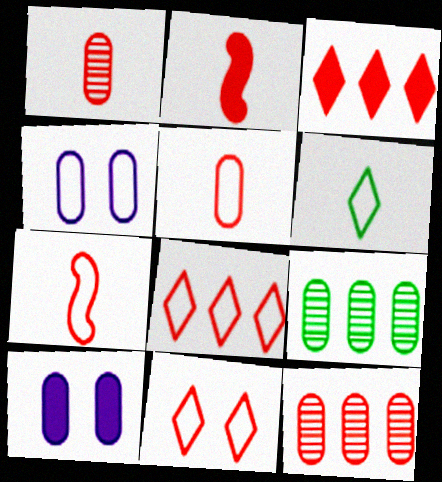[[2, 11, 12], 
[5, 9, 10]]